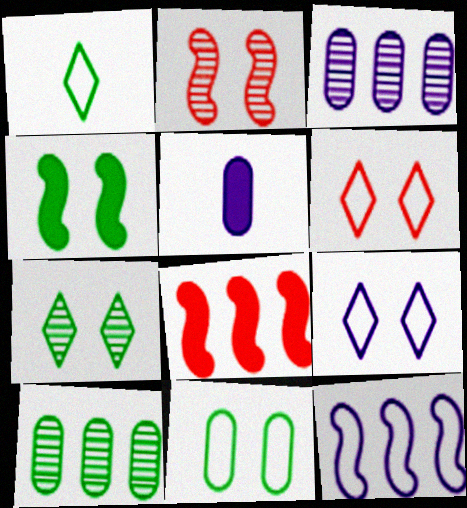[[1, 4, 10], 
[4, 7, 11]]